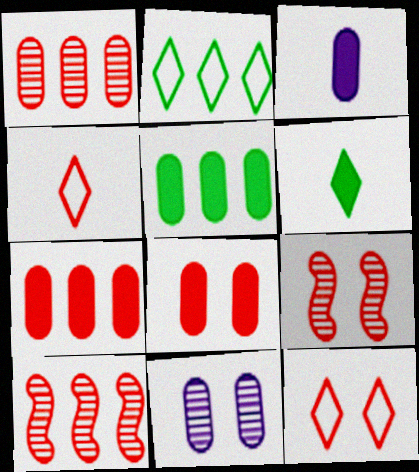[[2, 3, 9], 
[3, 5, 8], 
[4, 7, 9], 
[4, 8, 10], 
[8, 9, 12]]